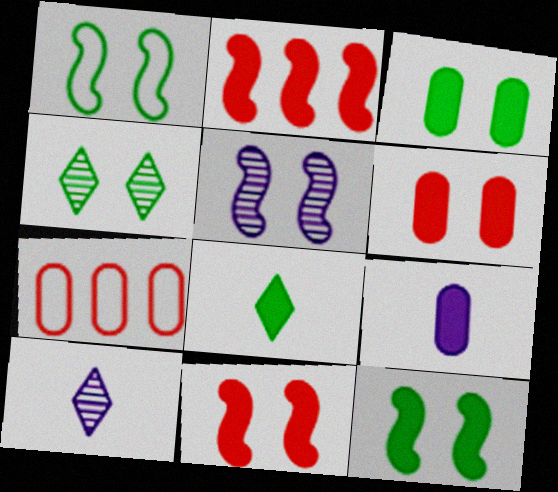[[1, 3, 4], 
[1, 5, 11], 
[5, 7, 8], 
[7, 10, 12]]